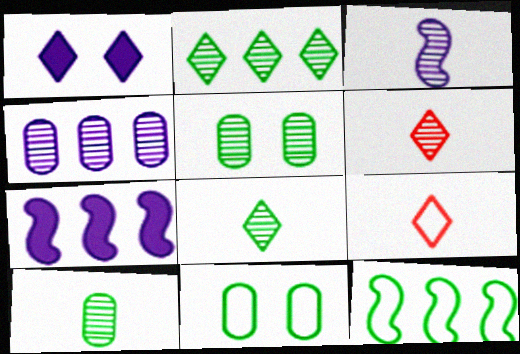[[1, 2, 9], 
[3, 6, 10], 
[5, 7, 9], 
[6, 7, 11]]